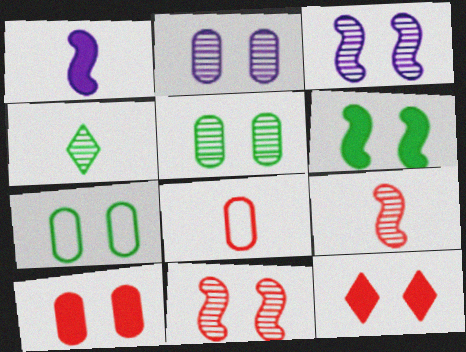[[1, 4, 8], 
[2, 7, 10], 
[3, 7, 12]]